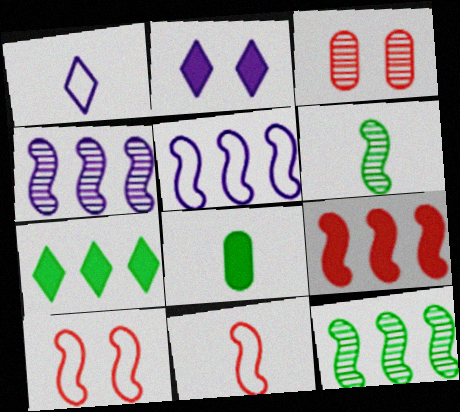[[2, 8, 9], 
[5, 9, 12]]